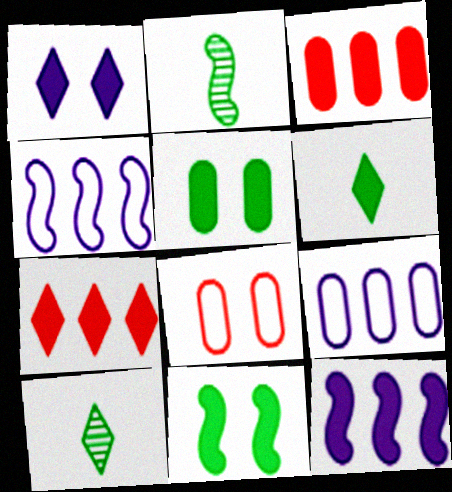[[1, 6, 7], 
[8, 10, 12]]